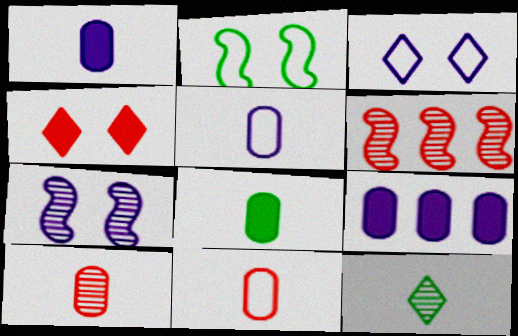[[3, 6, 8], 
[4, 6, 11], 
[5, 8, 10]]